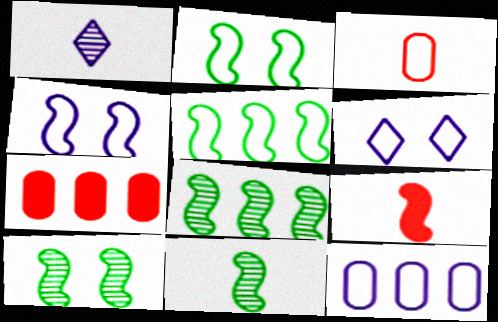[[1, 2, 7], 
[3, 5, 6], 
[4, 8, 9], 
[6, 7, 11], 
[8, 10, 11]]